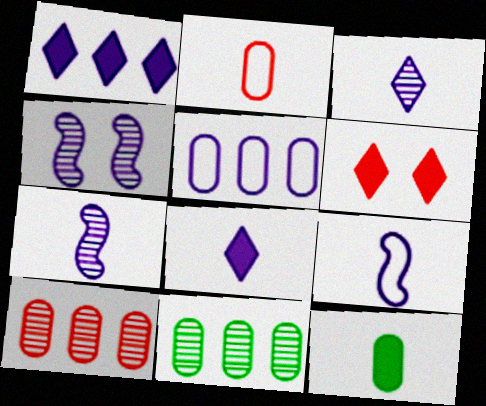[[4, 5, 8], 
[6, 9, 11]]